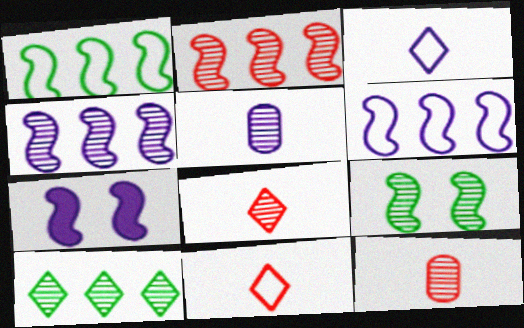[]